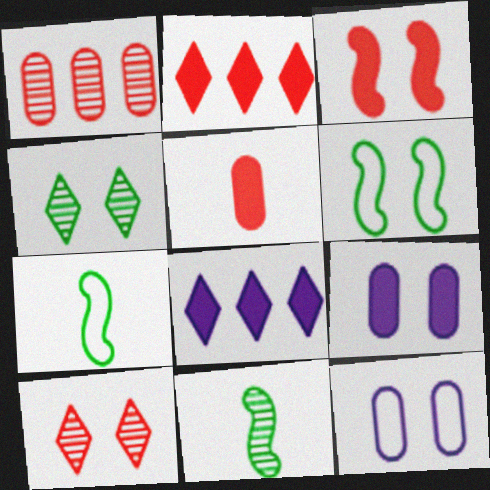[[2, 3, 5], 
[2, 11, 12], 
[3, 4, 12], 
[6, 9, 10]]